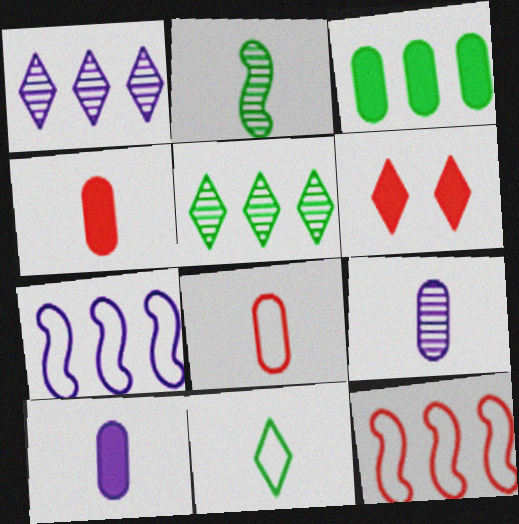[[1, 3, 12], 
[1, 6, 11]]